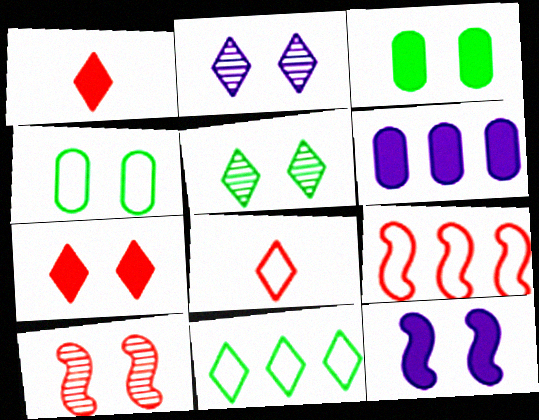[[1, 2, 11], 
[3, 7, 12]]